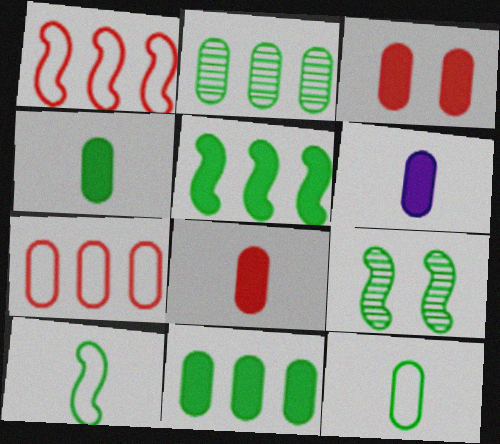[[3, 6, 11], 
[4, 6, 8], 
[5, 9, 10]]